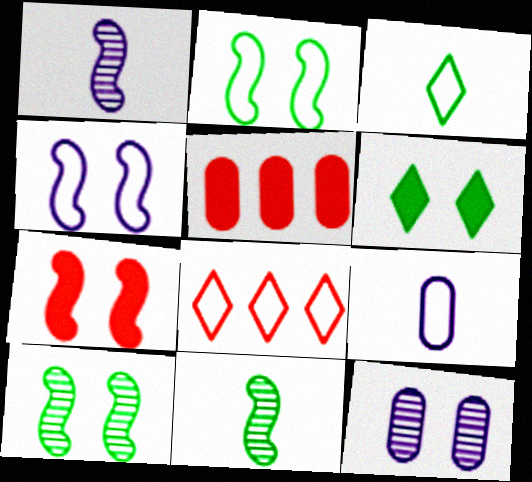[[2, 8, 9], 
[4, 7, 10]]